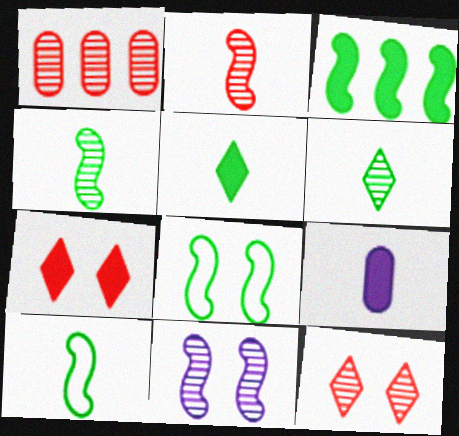[[1, 2, 12], 
[1, 6, 11], 
[3, 4, 8], 
[3, 7, 9]]